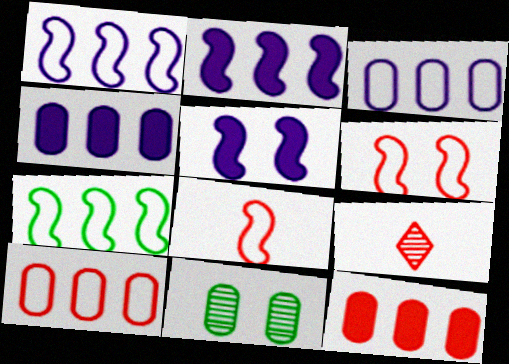[[6, 9, 12]]